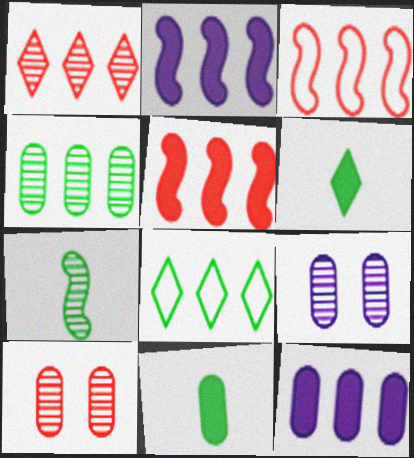[[1, 7, 9], 
[3, 6, 9]]